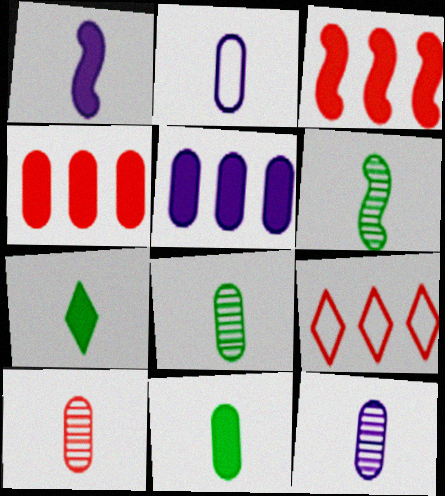[[2, 10, 11], 
[8, 10, 12]]